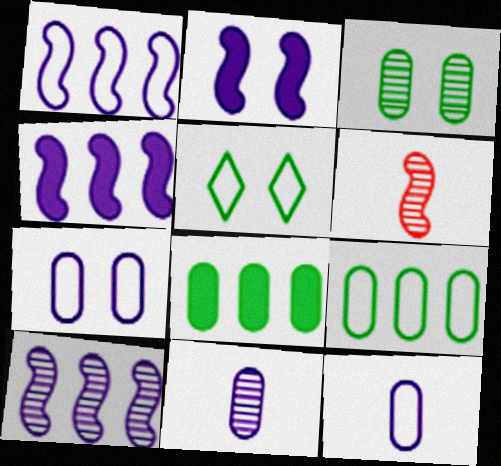[[1, 4, 10]]